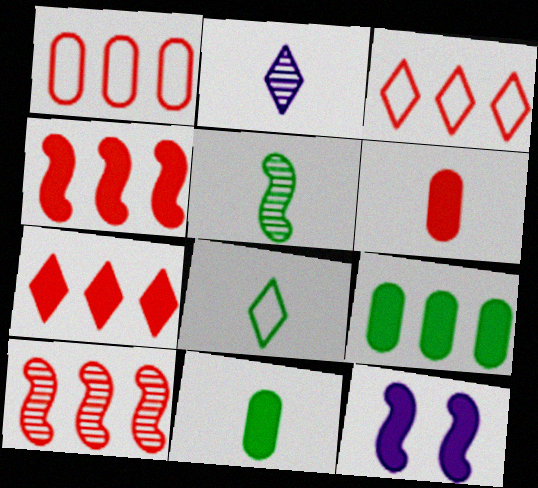[[1, 7, 10], 
[5, 8, 11], 
[7, 11, 12]]